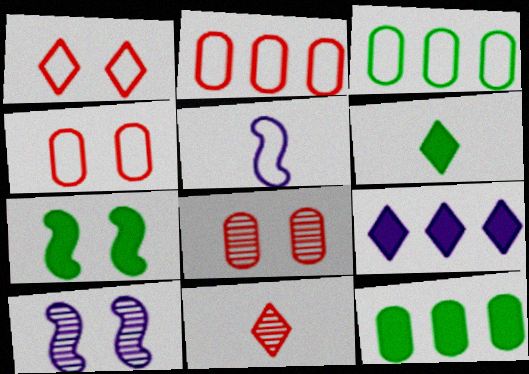[[1, 3, 5], 
[2, 6, 10], 
[6, 7, 12]]